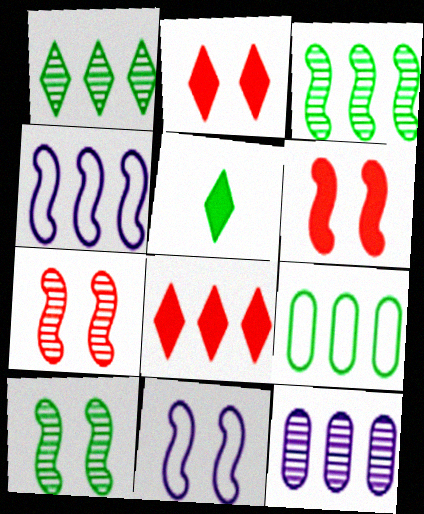[[5, 9, 10], 
[6, 10, 11]]